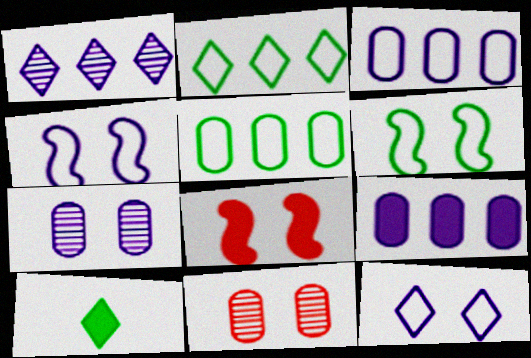[[8, 9, 10]]